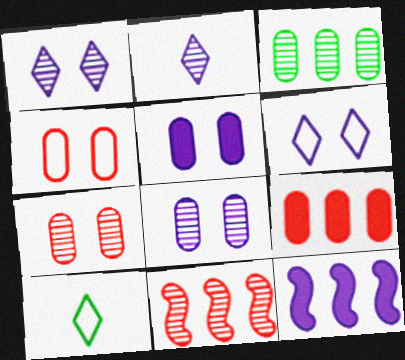[[5, 10, 11], 
[7, 10, 12]]